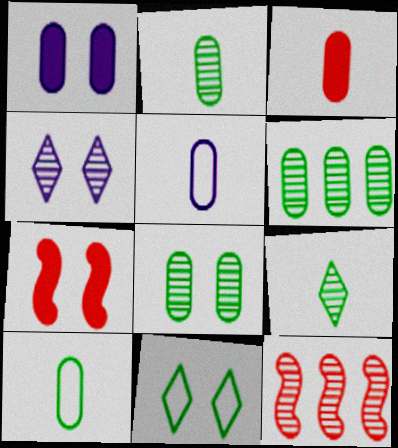[[2, 3, 5], 
[2, 4, 12], 
[2, 6, 8]]